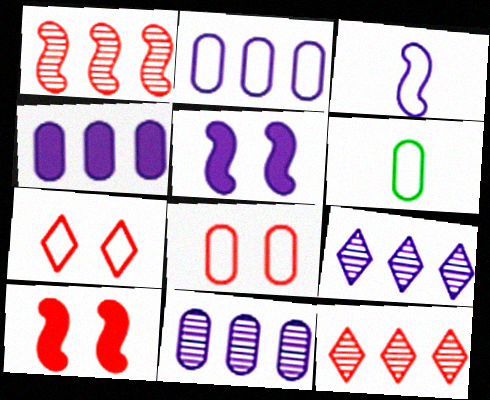[[2, 4, 11], 
[2, 6, 8], 
[5, 6, 12], 
[6, 9, 10]]